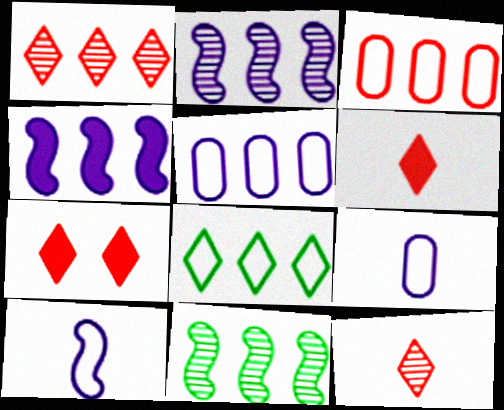[[7, 9, 11]]